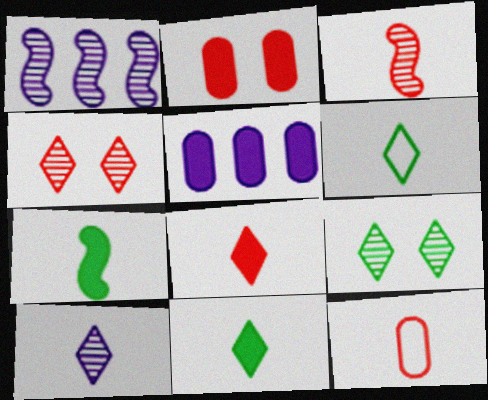[[1, 2, 6], 
[3, 8, 12], 
[6, 8, 10], 
[7, 10, 12]]